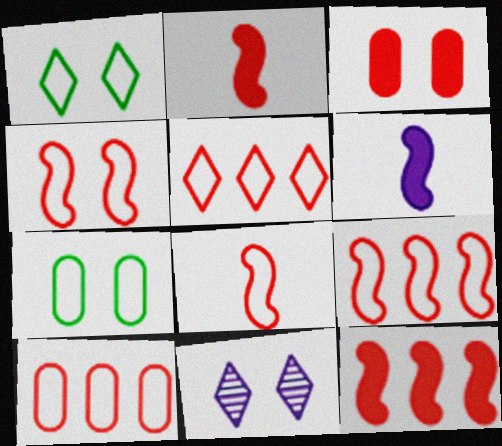[[4, 8, 9], 
[5, 9, 10]]